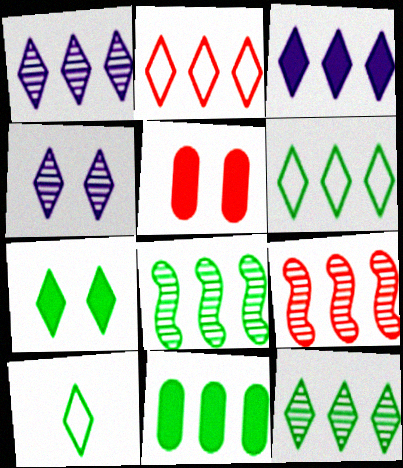[[2, 3, 12], 
[6, 8, 11], 
[7, 10, 12]]